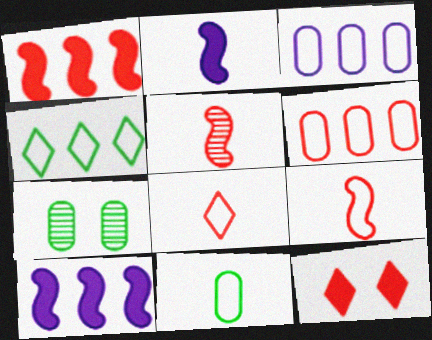[[5, 6, 12], 
[7, 8, 10]]